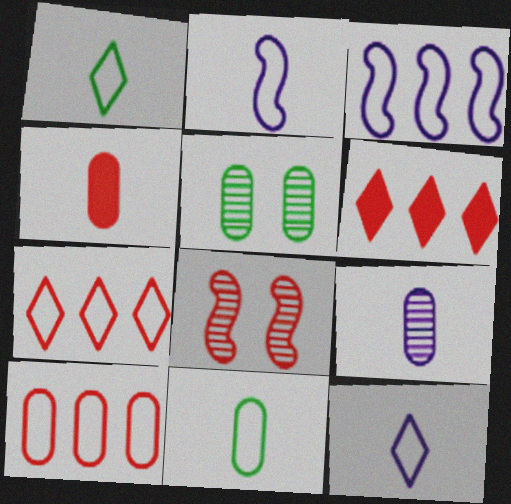[[2, 5, 6], 
[4, 7, 8], 
[4, 9, 11]]